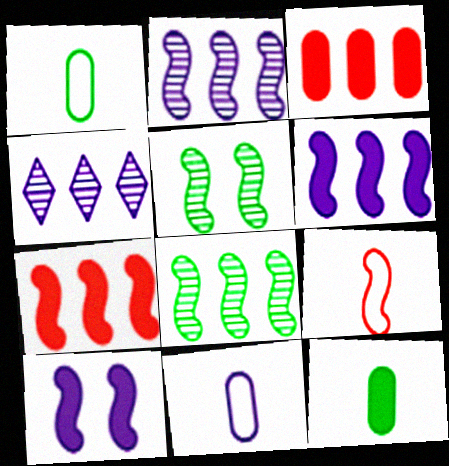[[4, 10, 11], 
[5, 6, 9], 
[8, 9, 10]]